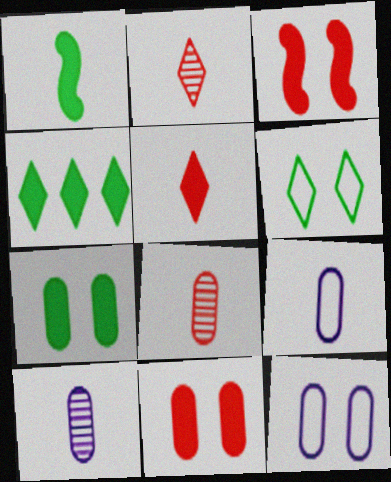[[1, 2, 9], 
[1, 4, 7]]